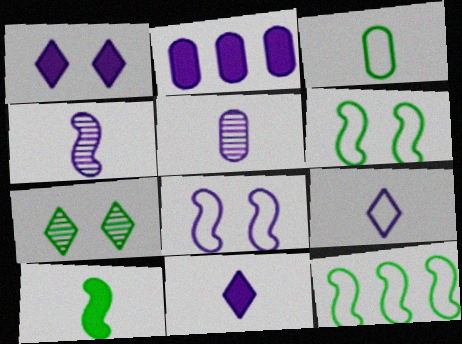[]